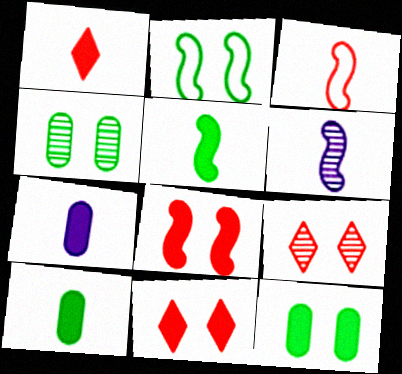[[1, 5, 7], 
[3, 5, 6]]